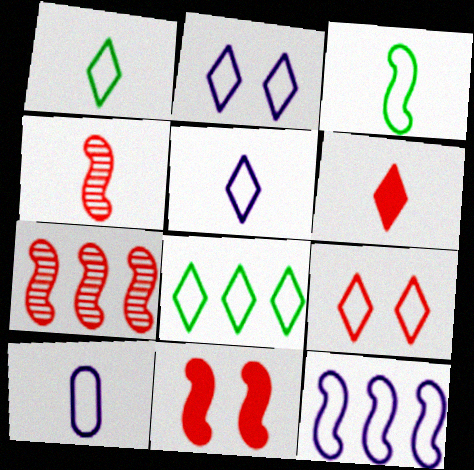[[2, 10, 12], 
[5, 8, 9]]